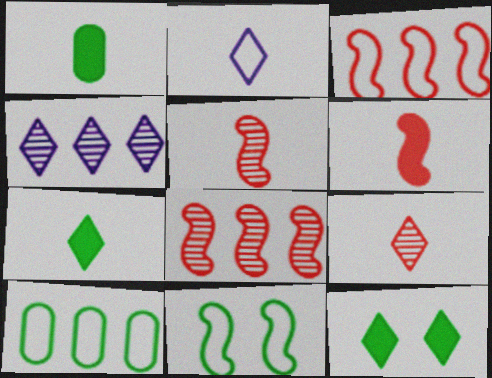[[1, 2, 5], 
[2, 7, 9]]